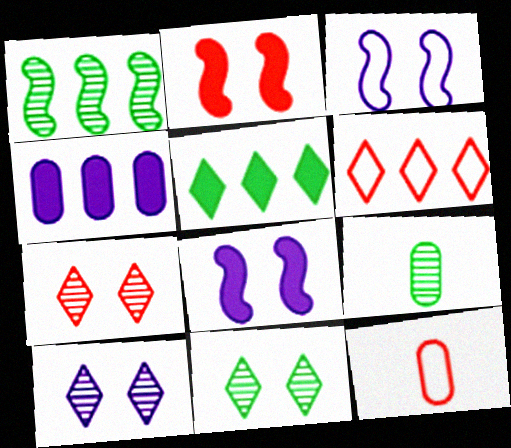[[1, 4, 6], 
[1, 9, 11], 
[6, 8, 9], 
[7, 10, 11]]